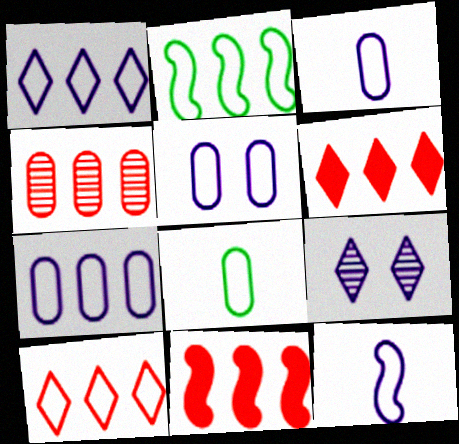[[1, 5, 12], 
[2, 7, 10], 
[3, 5, 7], 
[4, 10, 11], 
[8, 9, 11]]